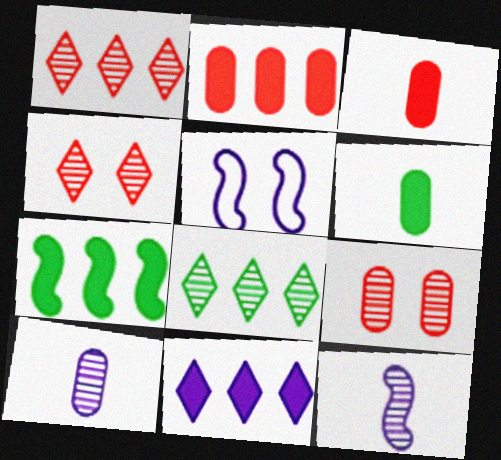[[1, 5, 6], 
[2, 7, 11], 
[3, 5, 8], 
[5, 10, 11], 
[8, 9, 12]]